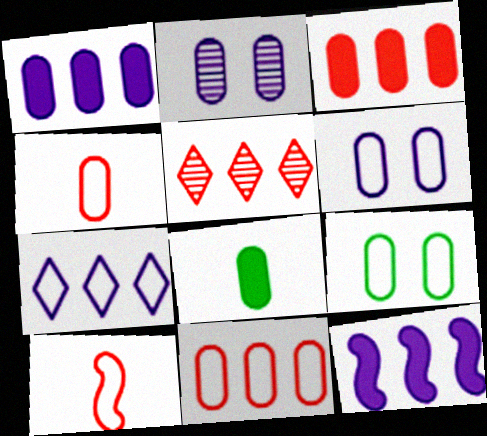[[2, 8, 11], 
[7, 9, 10]]